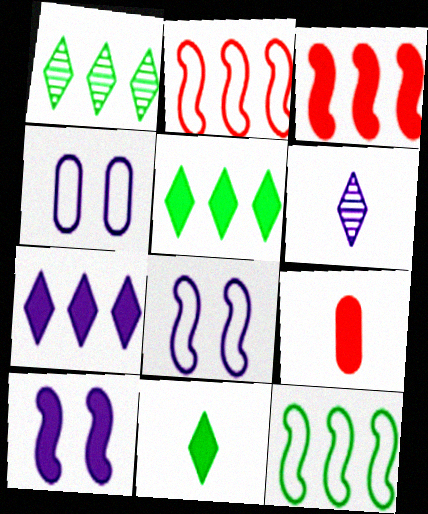[[1, 8, 9], 
[5, 9, 10]]